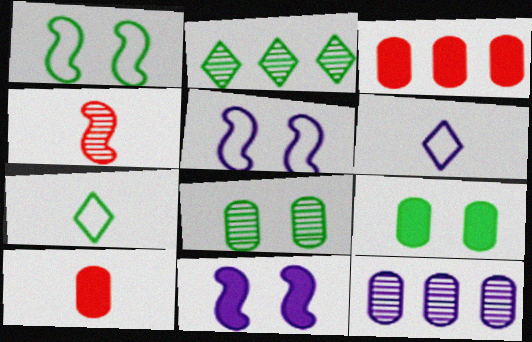[[2, 5, 10], 
[6, 11, 12]]